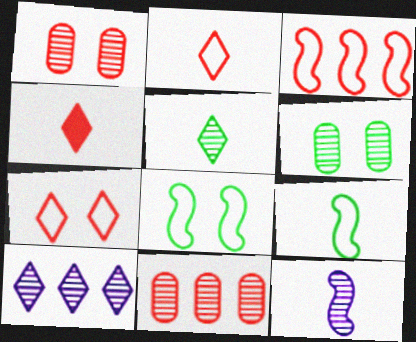[[1, 3, 4]]